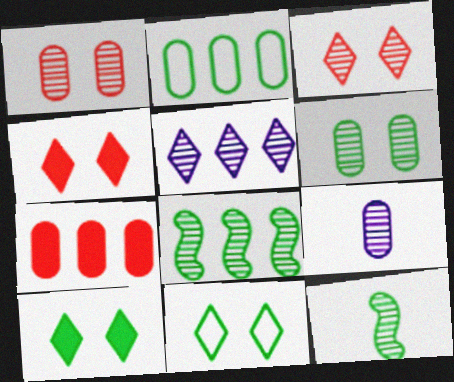[[1, 5, 12], 
[2, 10, 12], 
[3, 8, 9]]